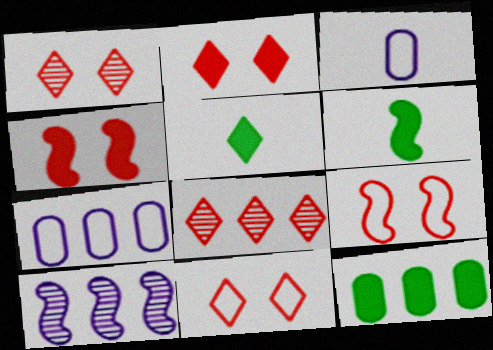[[1, 2, 11], 
[1, 6, 7], 
[6, 9, 10]]